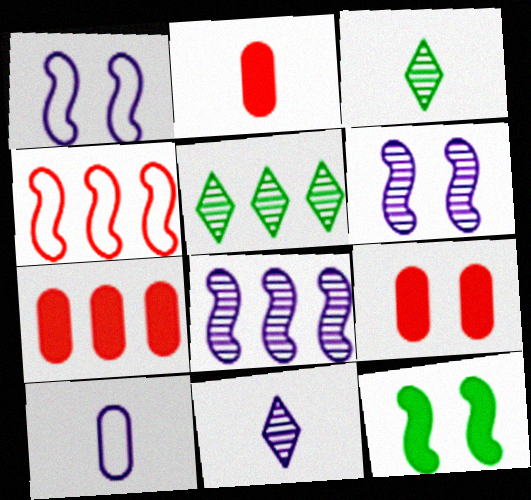[[1, 2, 5], 
[1, 3, 7], 
[2, 7, 9]]